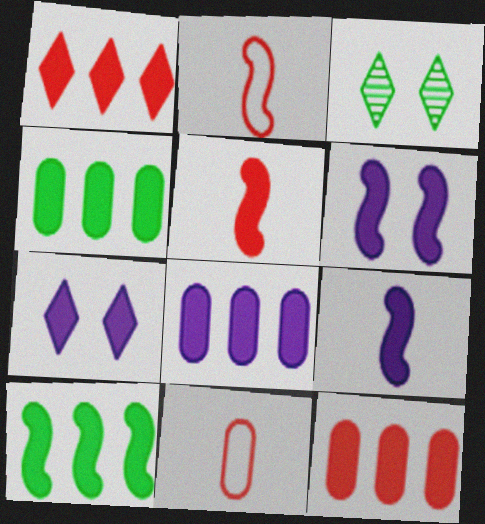[[1, 8, 10], 
[2, 3, 8], 
[4, 5, 7], 
[4, 8, 12], 
[5, 6, 10], 
[7, 8, 9]]